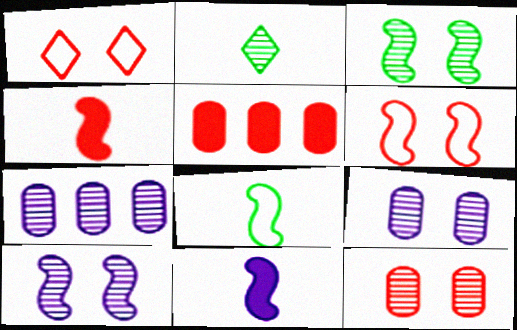[]